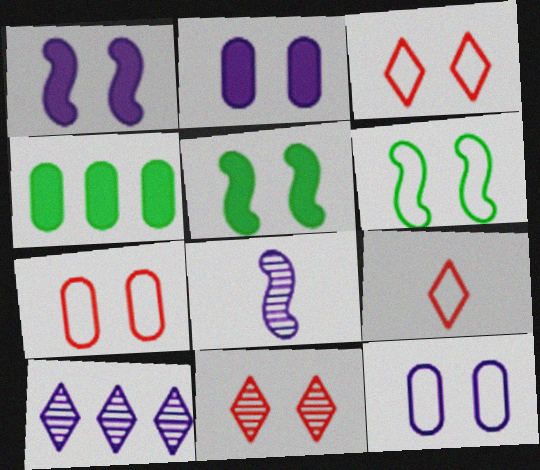[[2, 6, 11], 
[3, 4, 8], 
[3, 6, 12], 
[5, 11, 12]]